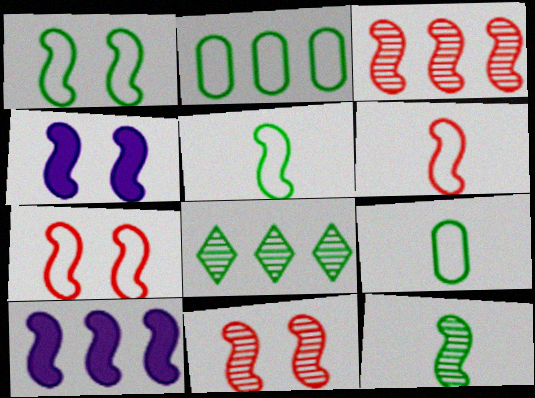[[1, 4, 11], 
[3, 4, 5], 
[5, 10, 11], 
[7, 10, 12]]